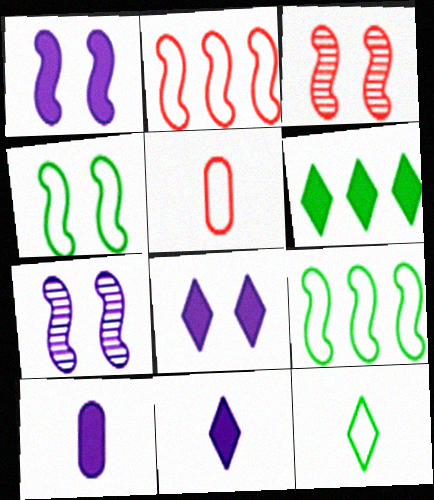[[1, 3, 4], 
[5, 6, 7]]